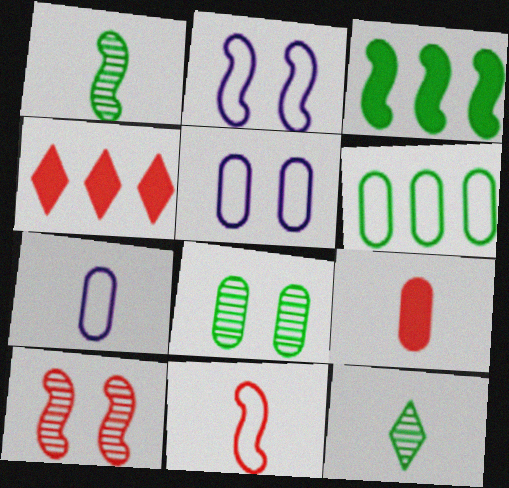[[1, 4, 5]]